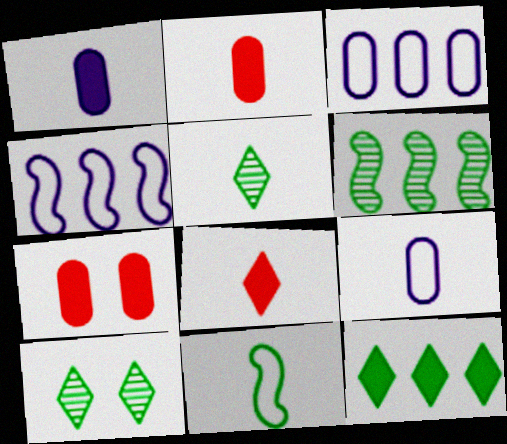[[2, 4, 10], 
[4, 5, 7]]